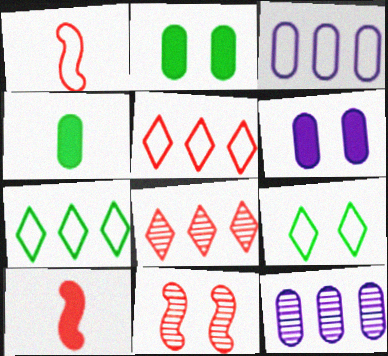[[1, 3, 9], 
[6, 9, 11], 
[9, 10, 12]]